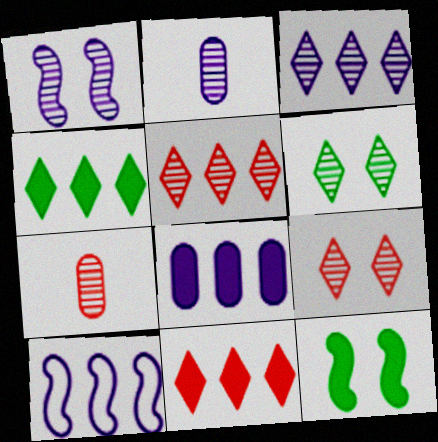[[1, 2, 3], 
[3, 8, 10]]